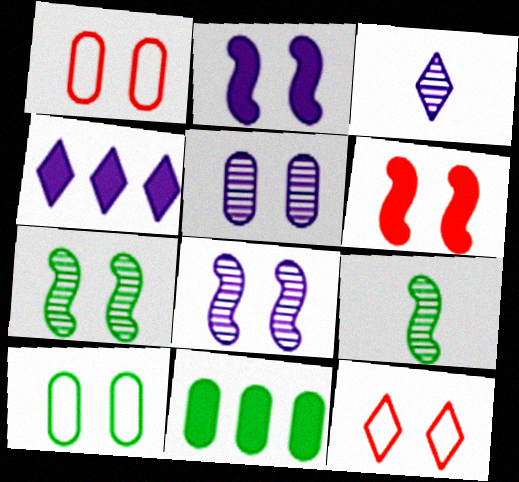[[1, 4, 9]]